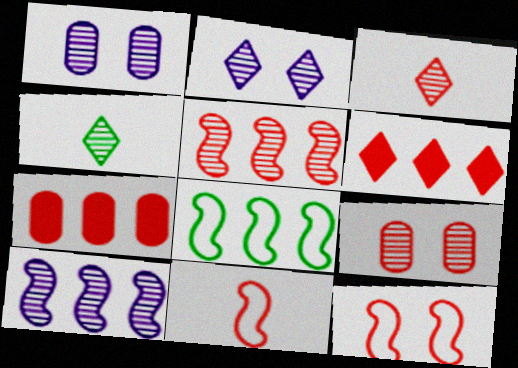[[1, 4, 5], 
[3, 5, 9], 
[3, 7, 12], 
[4, 9, 10], 
[6, 9, 11]]